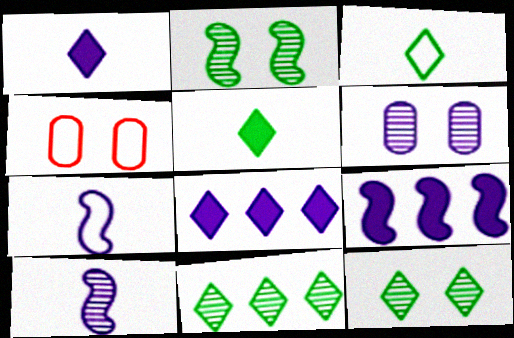[[6, 7, 8]]